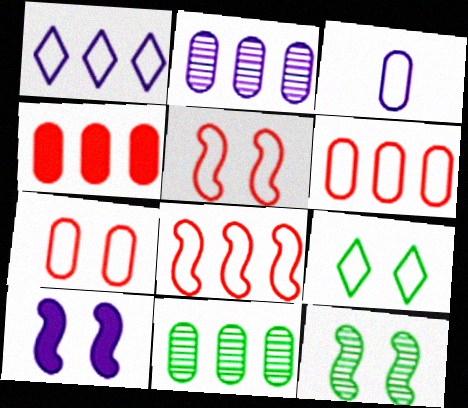[[3, 8, 9], 
[5, 10, 12]]